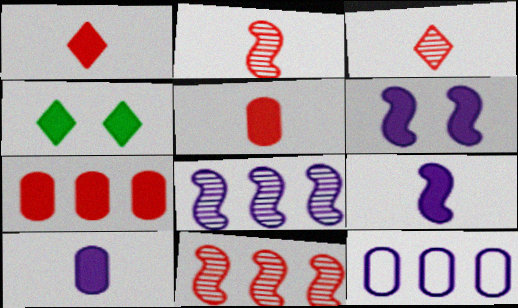[[2, 4, 12], 
[4, 7, 9]]